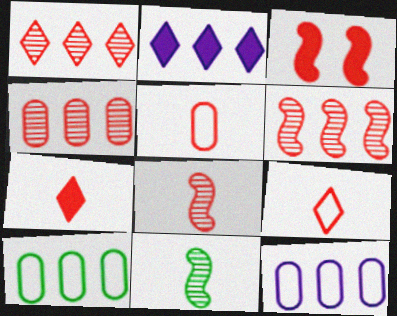[[1, 3, 5], 
[1, 4, 6], 
[2, 6, 10], 
[3, 4, 9], 
[5, 7, 8]]